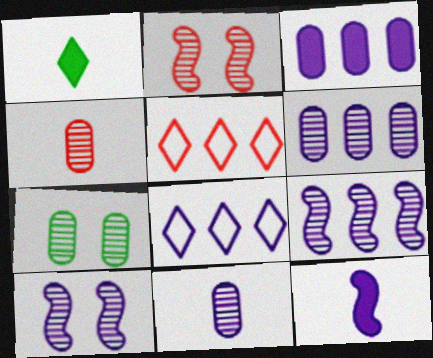[[3, 8, 9], 
[4, 6, 7], 
[5, 7, 12]]